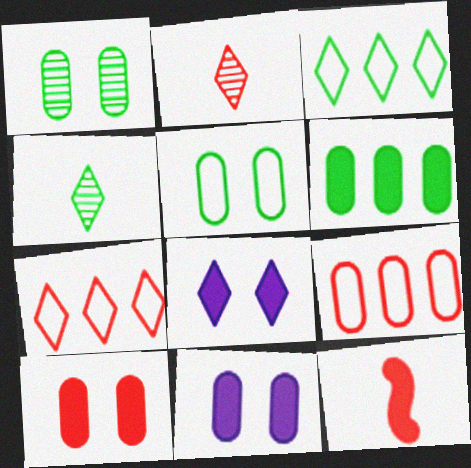[[2, 3, 8], 
[4, 7, 8], 
[6, 8, 12]]